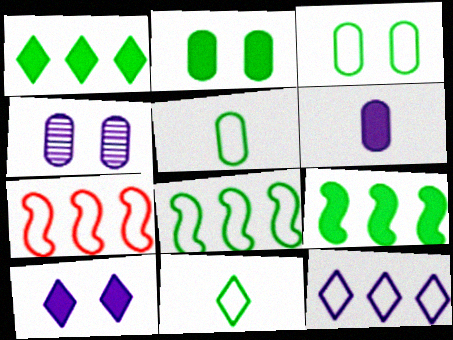[[3, 8, 11]]